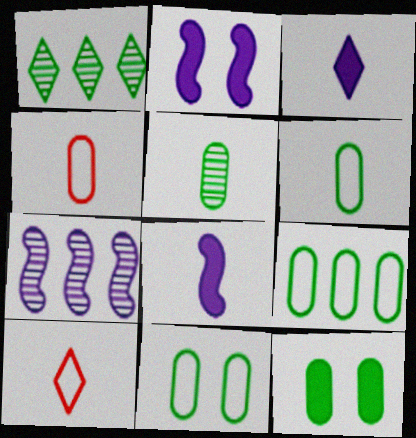[[1, 2, 4], 
[5, 8, 10], 
[5, 9, 12], 
[6, 9, 11], 
[7, 10, 12]]